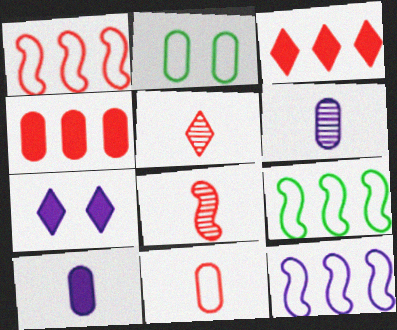[[1, 9, 12], 
[2, 4, 6], 
[6, 7, 12]]